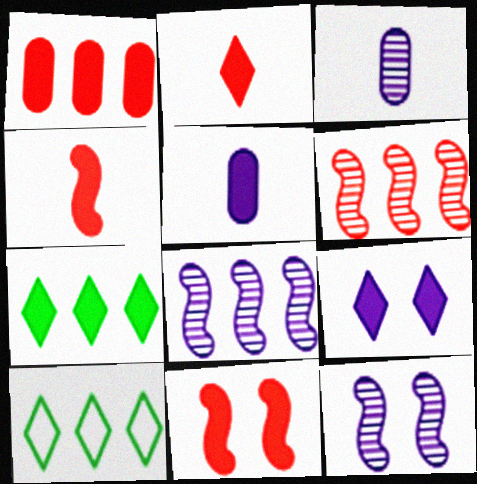[[1, 2, 11], 
[1, 8, 10], 
[2, 7, 9], 
[3, 10, 11], 
[5, 7, 11]]